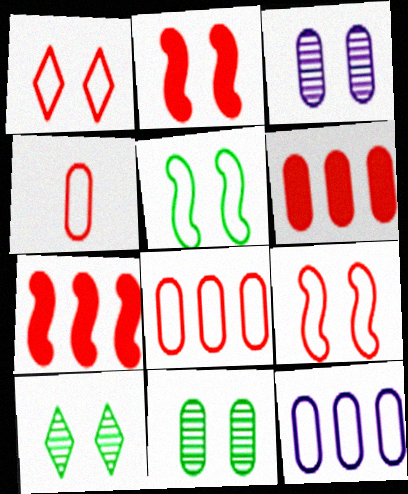[]